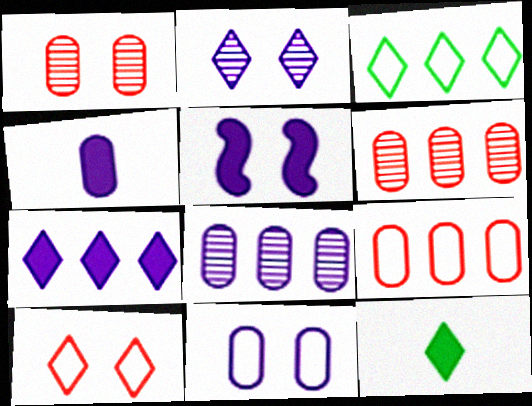[[2, 5, 11], 
[4, 5, 7], 
[4, 8, 11]]